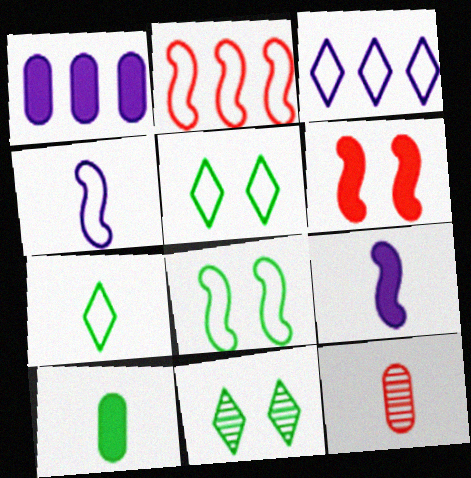[[2, 4, 8], 
[7, 9, 12]]